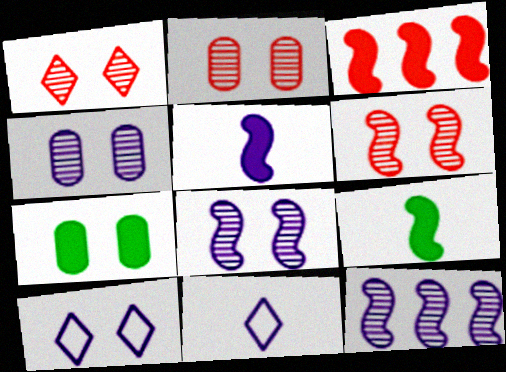[[1, 2, 6], 
[6, 7, 10]]